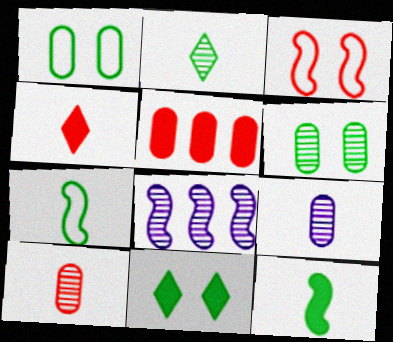[[1, 4, 8], 
[1, 5, 9], 
[3, 8, 12], 
[4, 7, 9]]